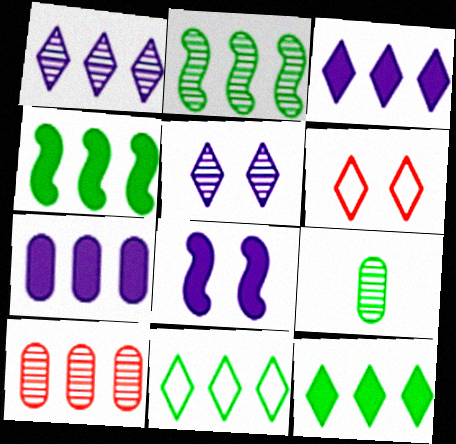[[1, 2, 10]]